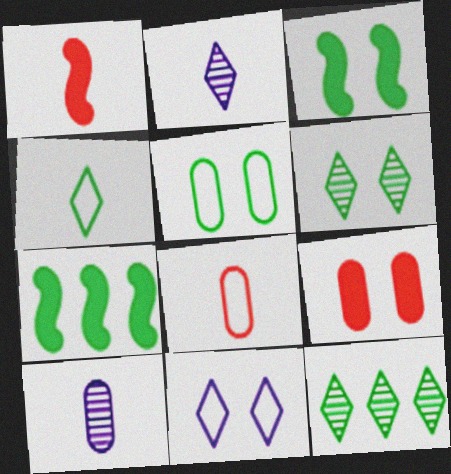[[1, 4, 10], 
[3, 5, 6]]